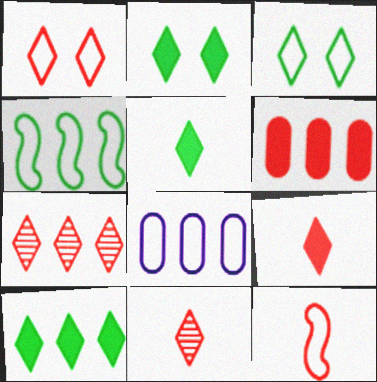[[1, 7, 9], 
[2, 5, 10], 
[3, 8, 12]]